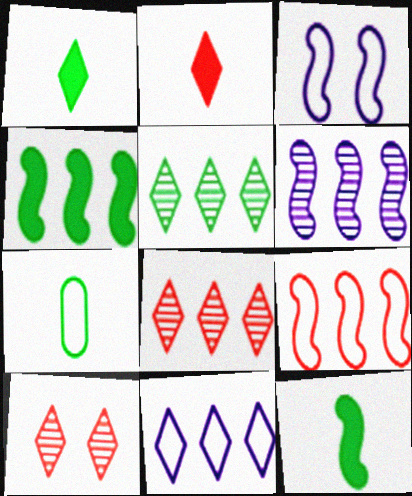[[1, 10, 11], 
[4, 6, 9]]